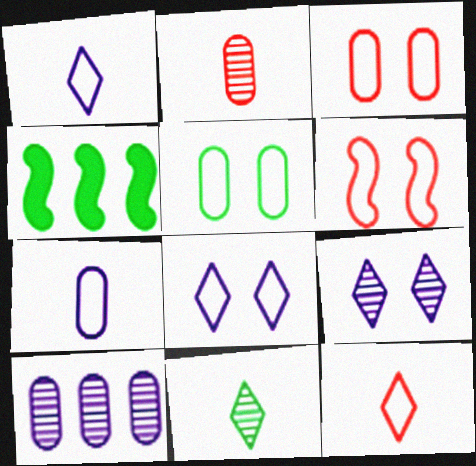[[2, 4, 8], 
[4, 5, 11], 
[5, 6, 8]]